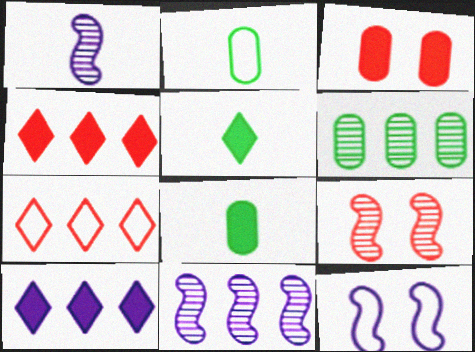[[2, 7, 12], 
[2, 9, 10]]